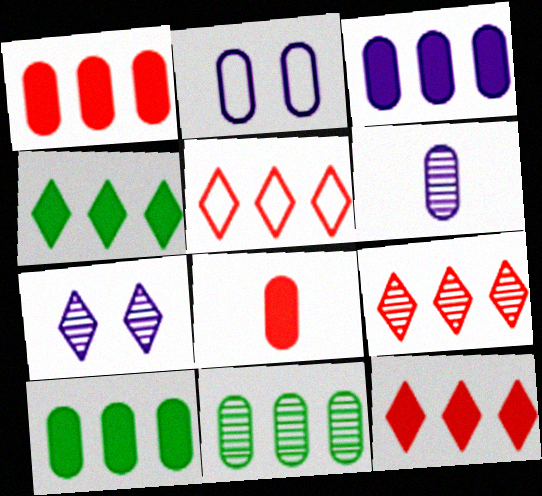[[1, 3, 10], 
[2, 3, 6], 
[2, 8, 11], 
[5, 9, 12]]